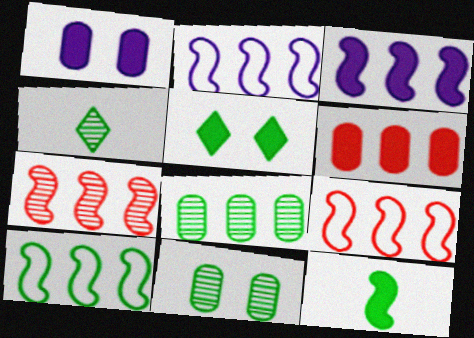[[1, 4, 9], 
[2, 9, 10], 
[3, 7, 10]]